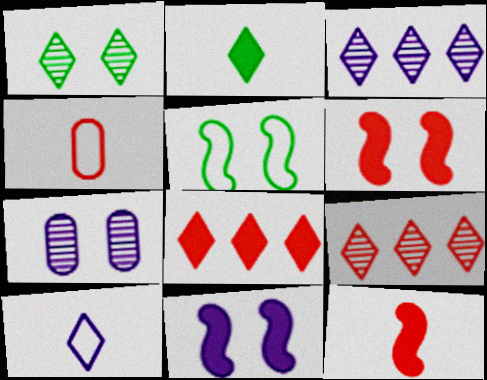[[1, 8, 10], 
[4, 6, 9]]